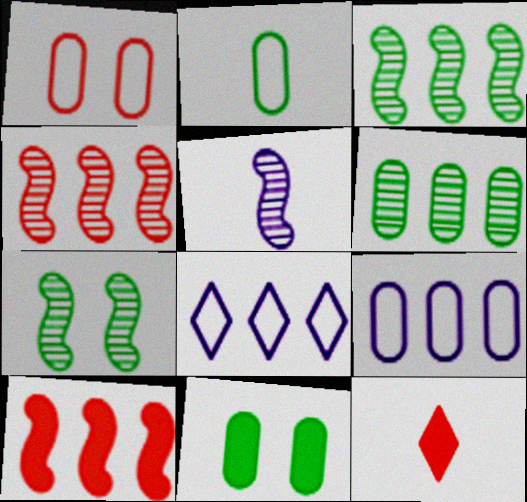[[1, 2, 9], 
[1, 4, 12], 
[2, 5, 12], 
[2, 6, 11], 
[4, 5, 7], 
[6, 8, 10], 
[7, 9, 12]]